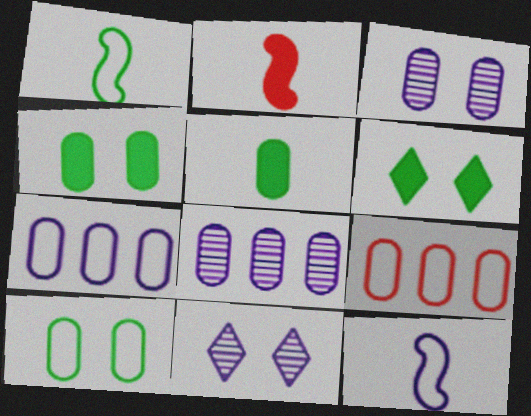[[3, 5, 9]]